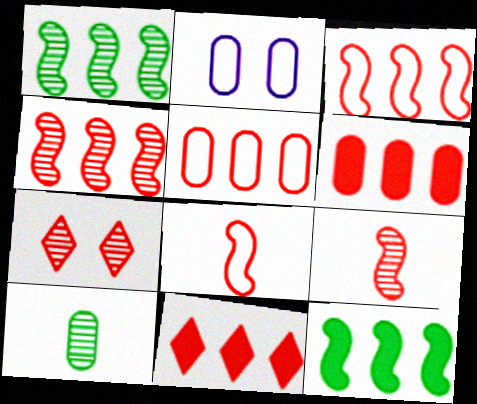[[2, 6, 10], 
[4, 5, 11], 
[6, 7, 8]]